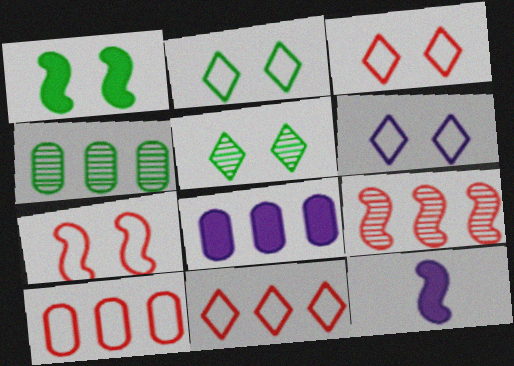[[2, 3, 6], 
[3, 4, 12], 
[4, 8, 10], 
[5, 10, 12]]